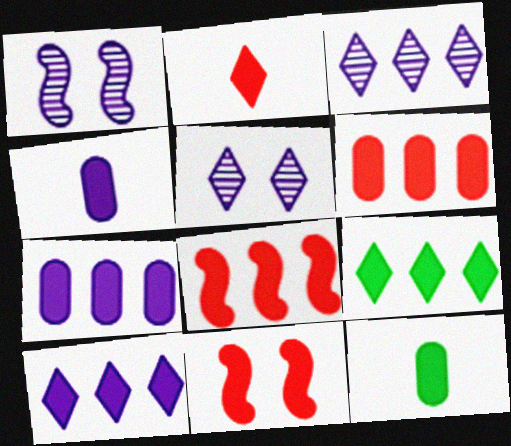[[2, 6, 11], 
[4, 9, 11], 
[7, 8, 9], 
[10, 11, 12]]